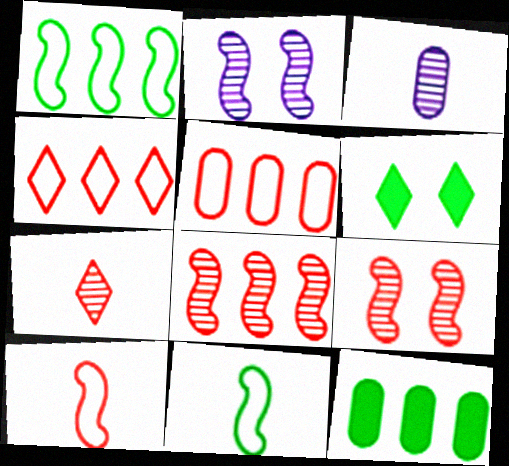[]